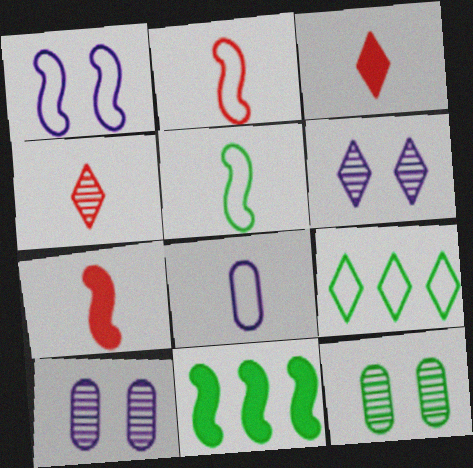[[3, 6, 9], 
[7, 9, 10]]